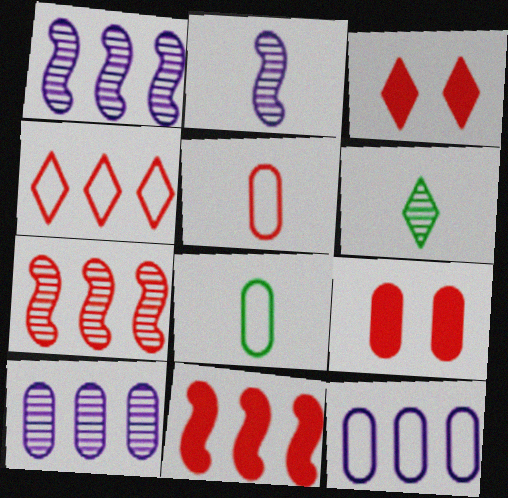[[1, 3, 8], 
[3, 5, 7], 
[8, 9, 10]]